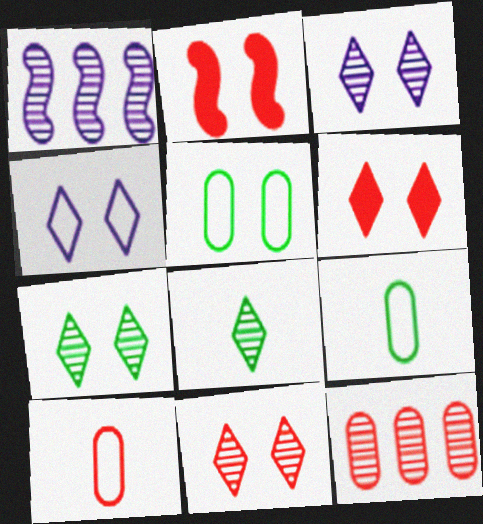[[1, 6, 9], 
[2, 3, 5], 
[3, 7, 11], 
[4, 6, 7]]